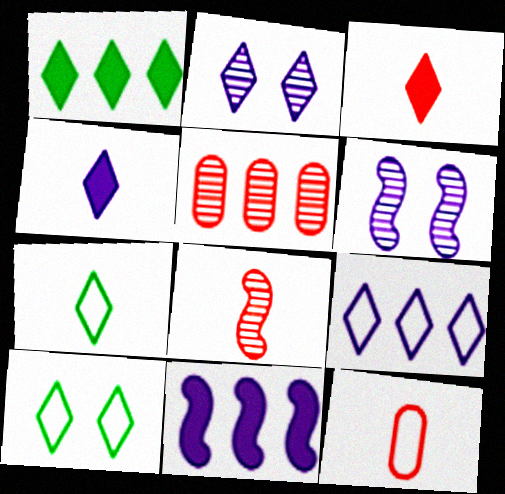[[1, 6, 12], 
[2, 4, 9], 
[3, 8, 12]]